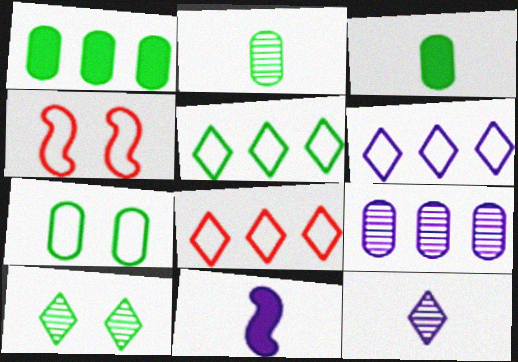[[1, 2, 7], 
[1, 4, 12], 
[5, 6, 8]]